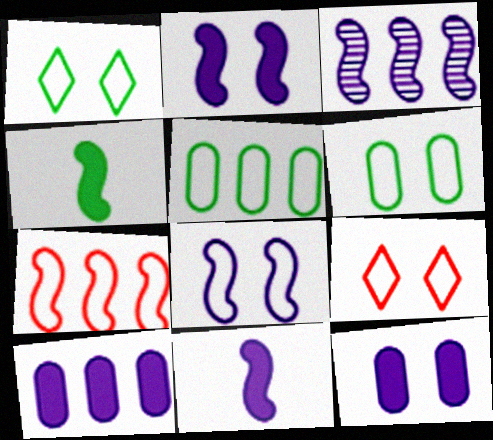[[3, 8, 11], 
[6, 8, 9]]